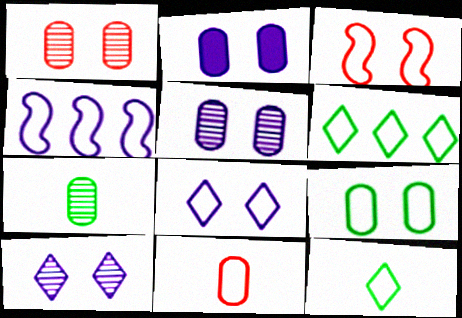[[1, 2, 9], 
[3, 8, 9]]